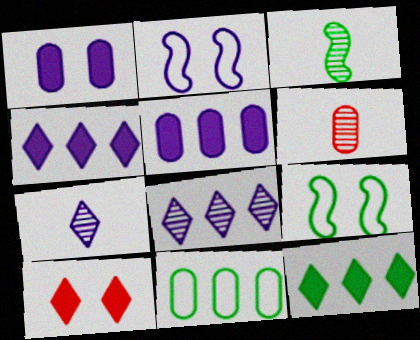[[1, 6, 11], 
[2, 5, 7], 
[2, 6, 12], 
[3, 6, 7], 
[4, 6, 9]]